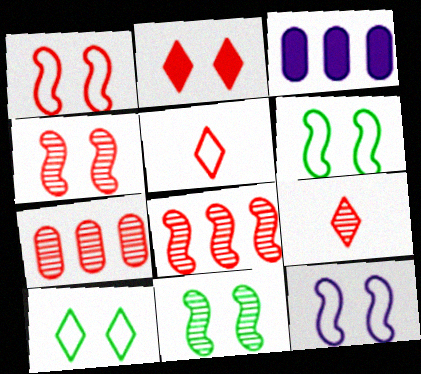[[1, 6, 12], 
[3, 5, 11], 
[3, 6, 9], 
[4, 7, 9]]